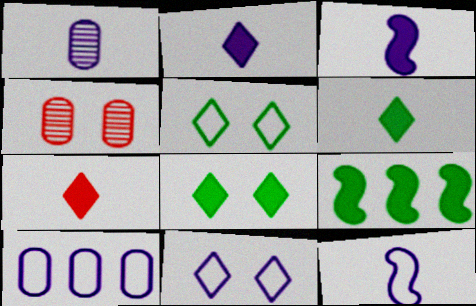[[1, 2, 12], 
[2, 6, 7], 
[10, 11, 12]]